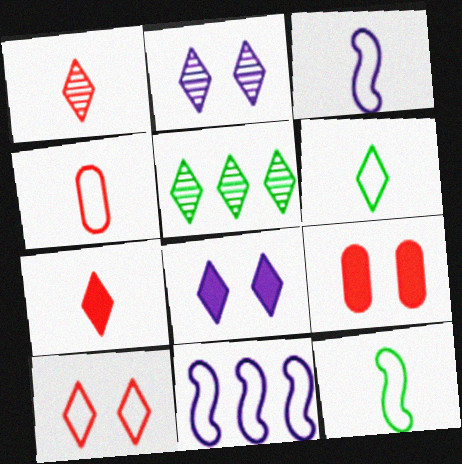[[1, 2, 5], 
[3, 4, 6], 
[3, 5, 9]]